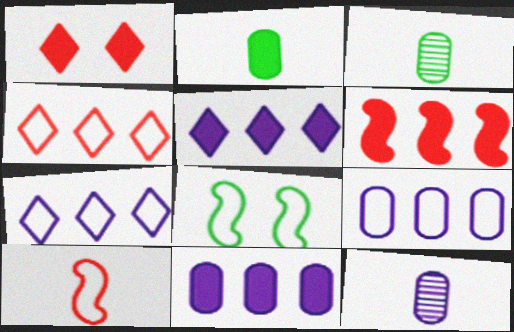[]